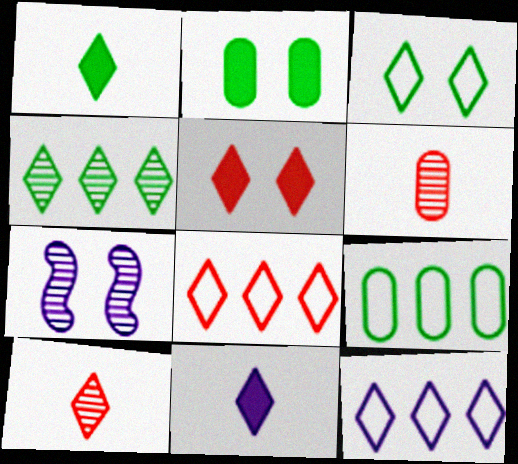[[1, 3, 4], 
[4, 6, 7], 
[5, 8, 10]]